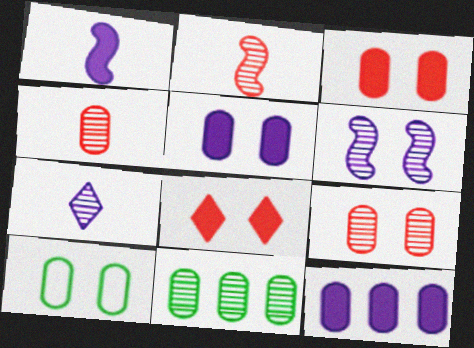[[4, 10, 12], 
[5, 9, 10], 
[6, 8, 10]]